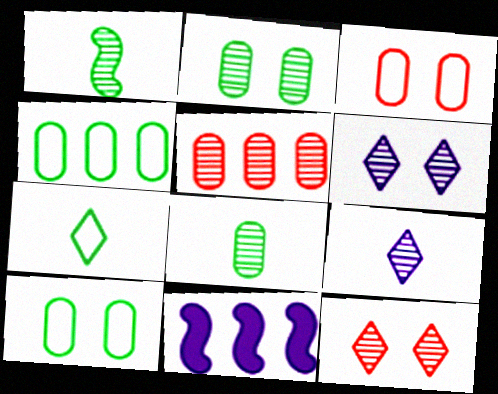[[1, 5, 6]]